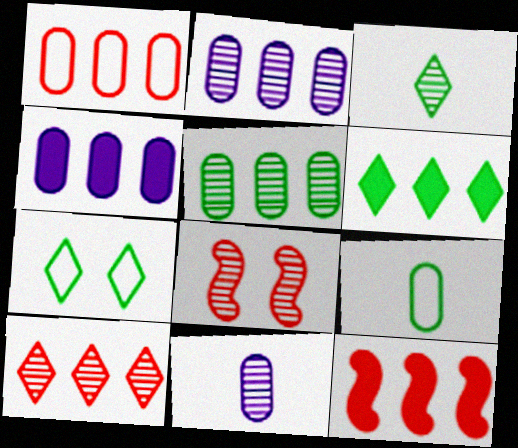[[1, 4, 5], 
[1, 10, 12], 
[2, 3, 8], 
[3, 6, 7], 
[4, 6, 12], 
[7, 11, 12]]